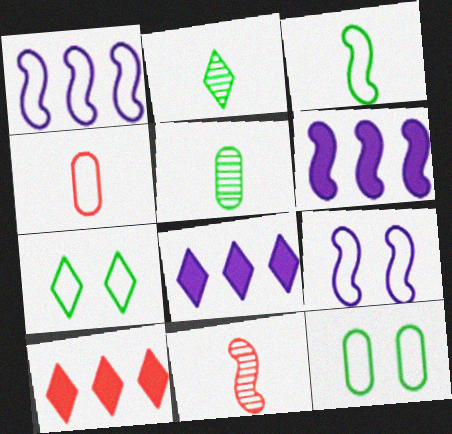[[1, 4, 7], 
[5, 9, 10], 
[8, 11, 12]]